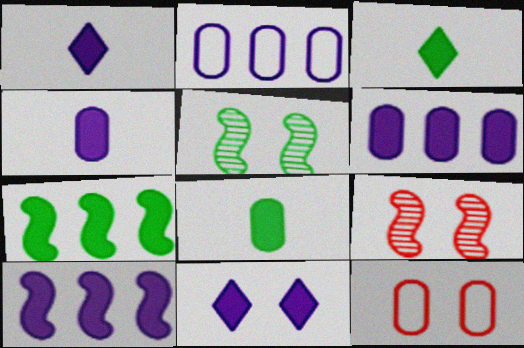[[2, 3, 9], 
[4, 10, 11], 
[5, 11, 12]]